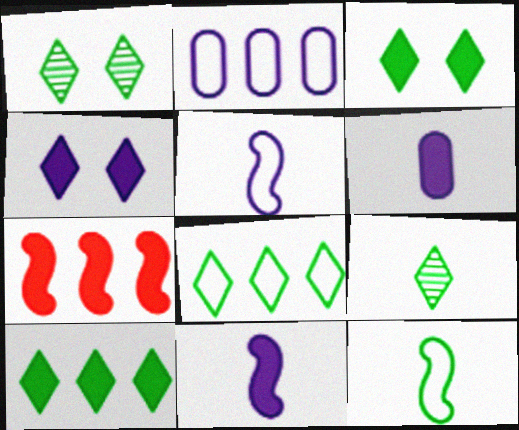[[3, 6, 7], 
[3, 8, 9]]